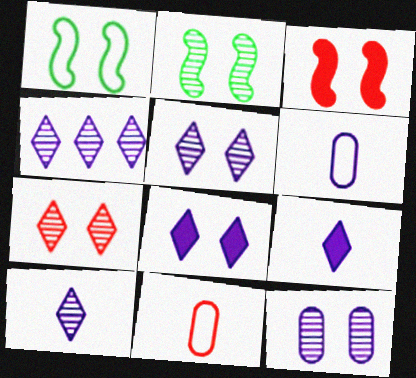[[2, 7, 12], 
[4, 5, 10]]